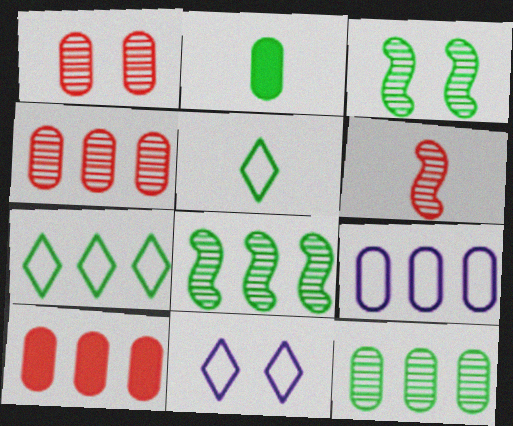[[1, 2, 9], 
[2, 3, 7], 
[9, 10, 12]]